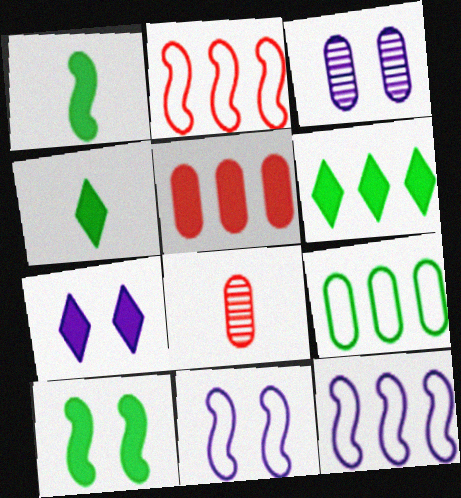[[1, 5, 7], 
[2, 3, 4], 
[3, 7, 11], 
[6, 8, 11]]